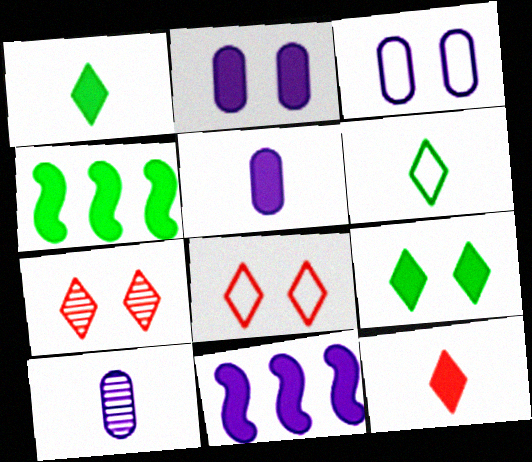[[2, 4, 12], 
[4, 8, 10]]